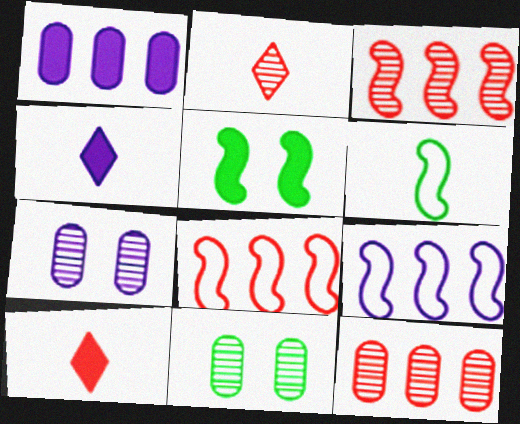[[1, 5, 10], 
[4, 7, 9], 
[4, 8, 11], 
[9, 10, 11]]